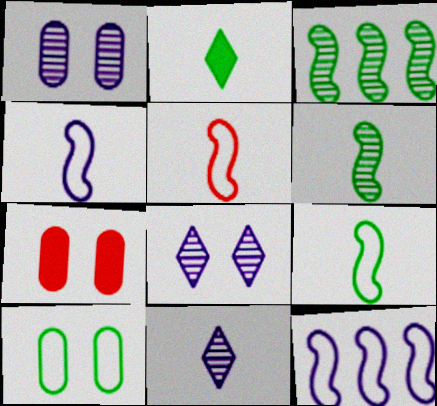[[1, 7, 10], 
[2, 3, 10], 
[4, 5, 9]]